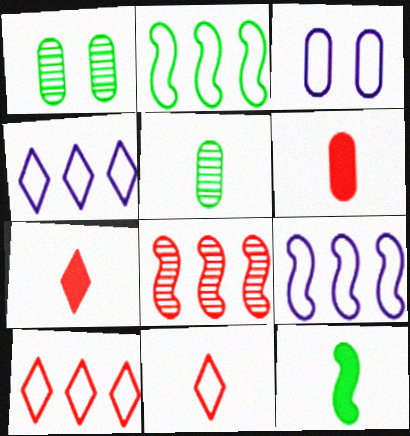[[1, 7, 9], 
[2, 3, 11]]